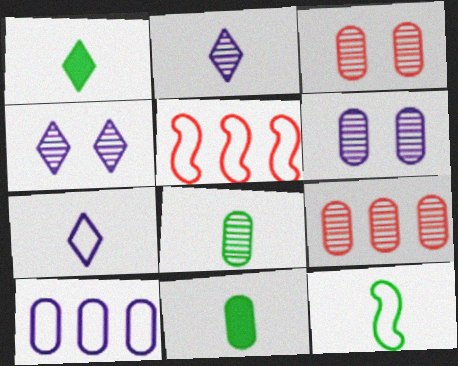[[1, 5, 6], 
[1, 8, 12], 
[3, 10, 11], 
[4, 5, 11], 
[6, 8, 9]]